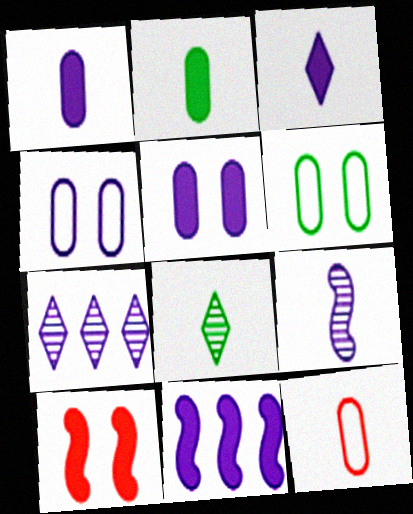[[3, 5, 11]]